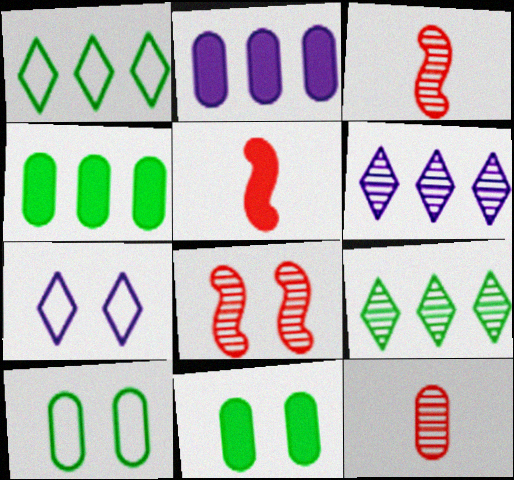[[2, 10, 12], 
[3, 4, 7], 
[5, 6, 10], 
[7, 8, 11]]